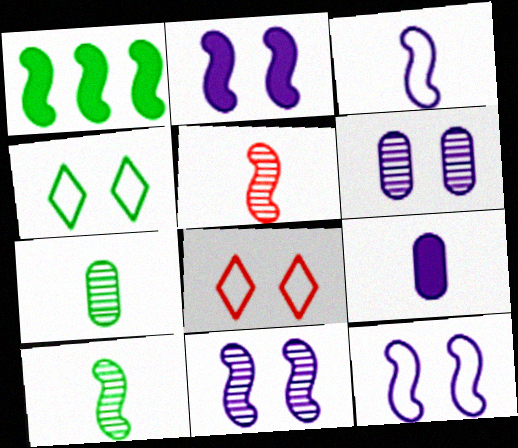[[1, 4, 7], 
[1, 5, 12], 
[2, 11, 12]]